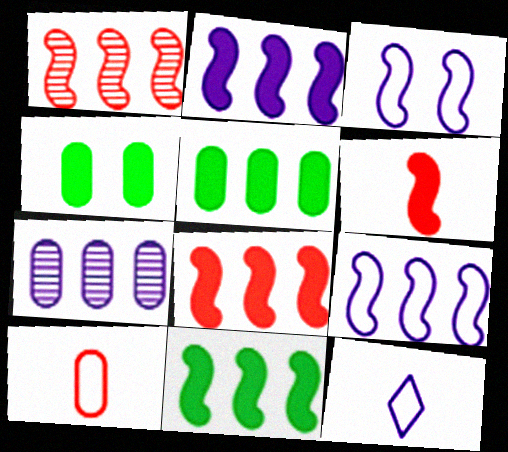[[1, 4, 12], 
[1, 9, 11], 
[2, 8, 11], 
[4, 7, 10]]